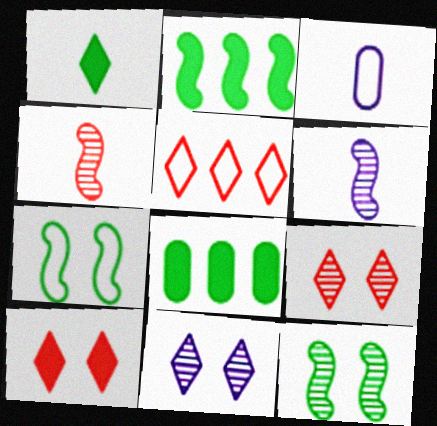[[1, 3, 4], 
[1, 5, 11], 
[2, 3, 9], 
[3, 5, 7]]